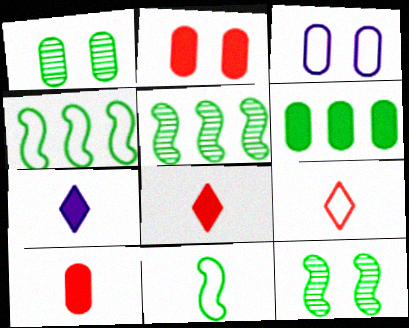[[1, 2, 3], 
[3, 4, 9], 
[3, 5, 8]]